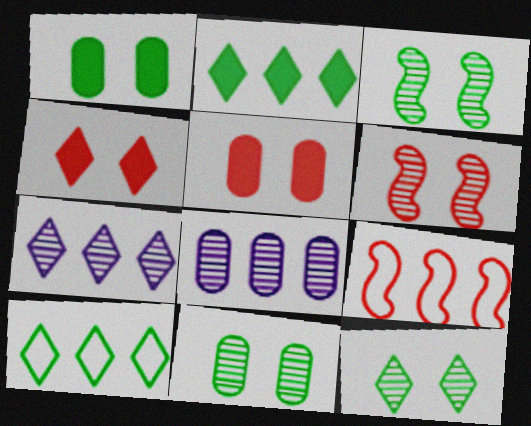[[2, 8, 9], 
[3, 11, 12]]